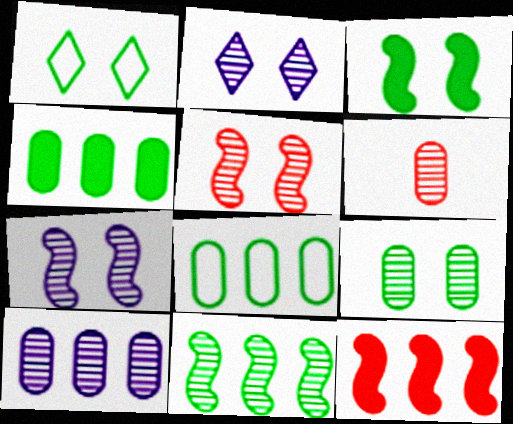[[1, 3, 9], 
[2, 5, 9], 
[2, 6, 11], 
[6, 9, 10]]